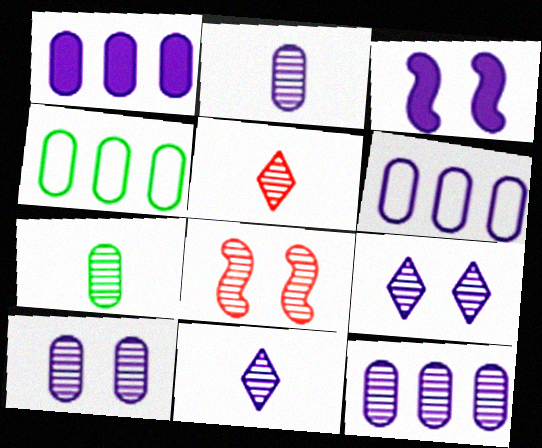[[1, 6, 12], 
[2, 10, 12], 
[3, 4, 5], 
[3, 6, 11]]